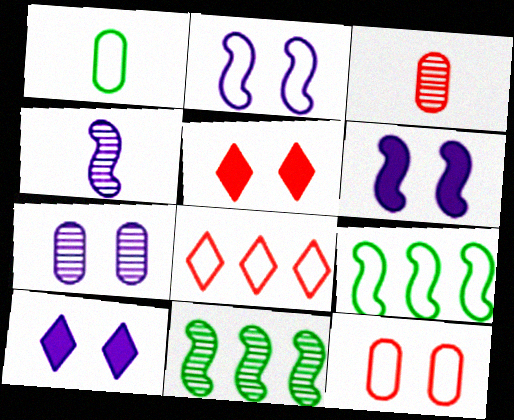[[1, 2, 8], 
[2, 7, 10], 
[3, 9, 10]]